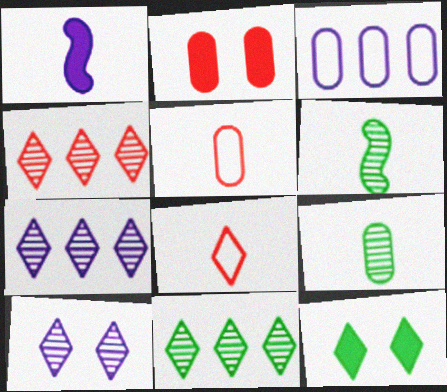[[1, 3, 10], 
[1, 8, 9], 
[2, 3, 9], 
[4, 7, 11], 
[7, 8, 12]]